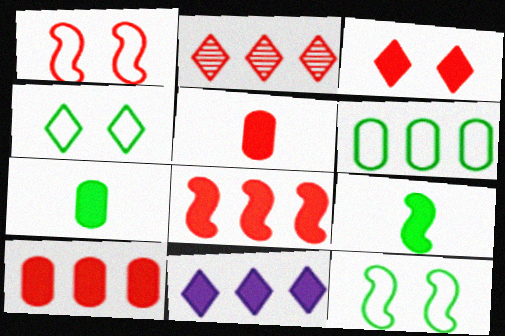[[1, 2, 5], 
[3, 5, 8]]